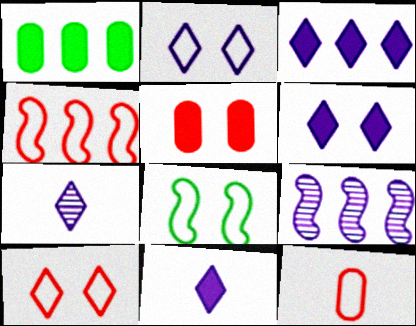[[2, 3, 7], 
[3, 6, 11], 
[4, 10, 12]]